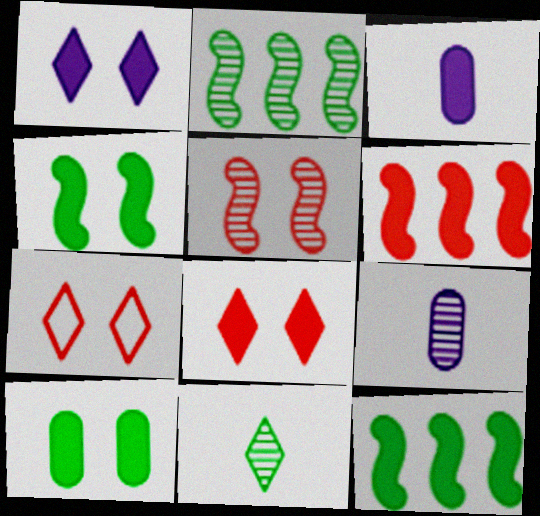[[2, 3, 7], 
[3, 8, 12], 
[7, 9, 12]]